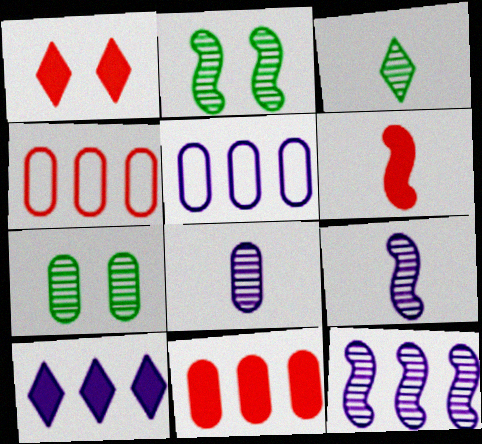[[1, 6, 11], 
[5, 10, 12]]